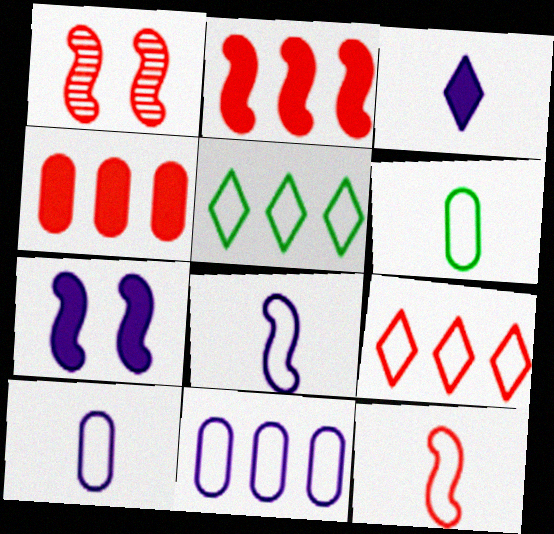[[1, 2, 12]]